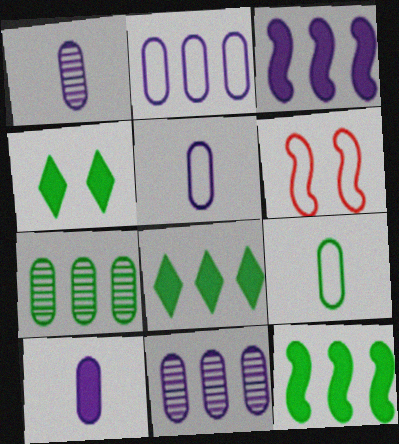[[1, 5, 10], 
[1, 6, 8]]